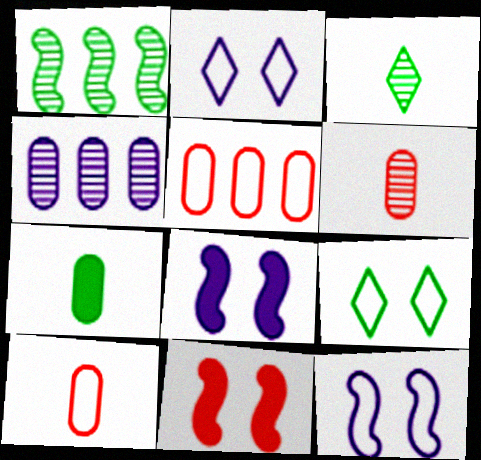[[1, 7, 9], 
[3, 5, 8]]